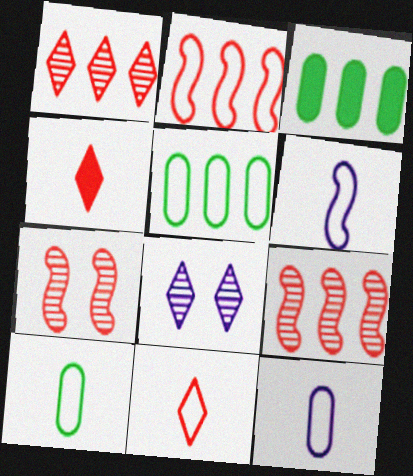[[6, 10, 11]]